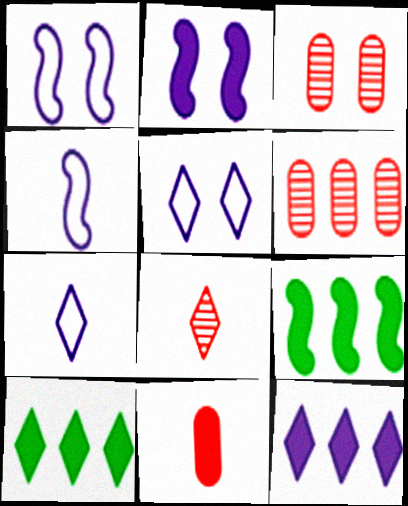[[2, 10, 11], 
[3, 4, 10], 
[3, 7, 9], 
[5, 8, 10]]